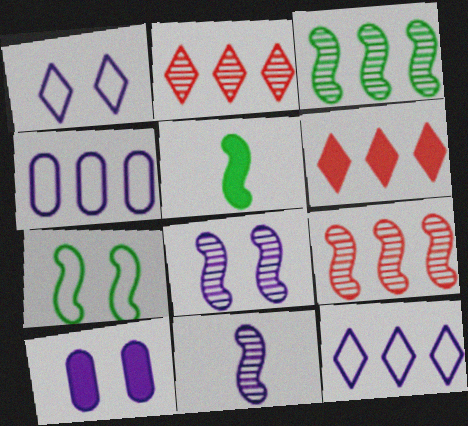[[1, 8, 10], 
[3, 4, 6], 
[3, 5, 7], 
[5, 6, 10], 
[10, 11, 12]]